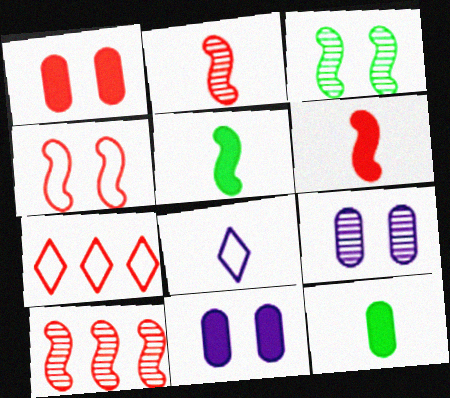[[1, 2, 7], 
[2, 8, 12], 
[4, 6, 10], 
[5, 7, 9]]